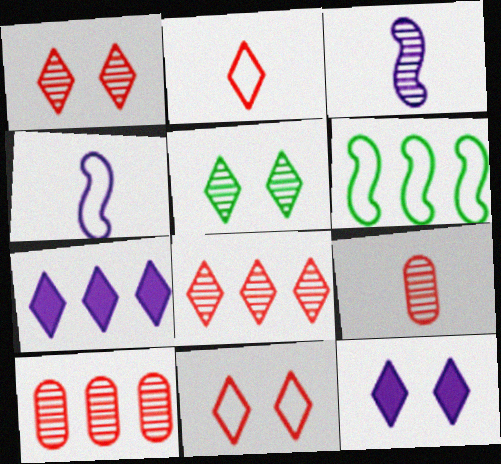[[2, 5, 7], 
[3, 5, 10], 
[5, 11, 12], 
[6, 7, 10], 
[6, 9, 12]]